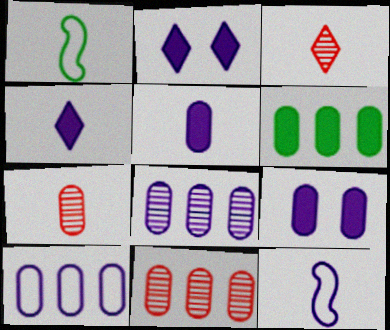[[1, 2, 11], 
[1, 3, 5], 
[1, 4, 7], 
[2, 8, 12], 
[6, 10, 11]]